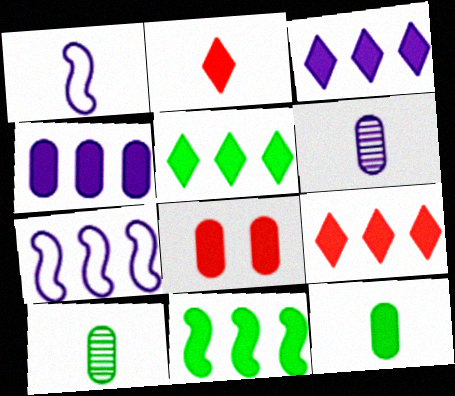[[1, 2, 10], 
[3, 5, 9], 
[4, 8, 12], 
[4, 9, 11]]